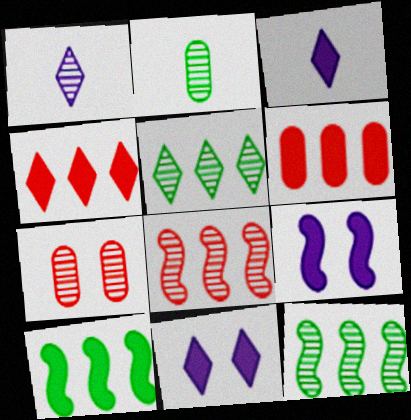[[1, 7, 12]]